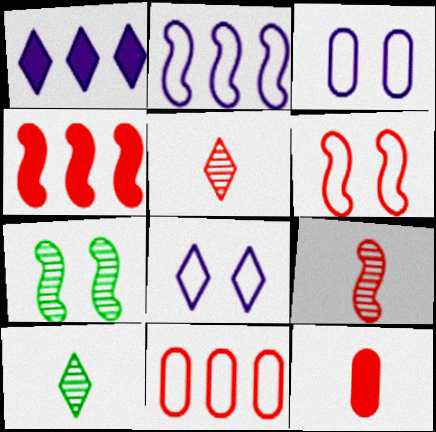[[3, 4, 10], 
[4, 6, 9]]